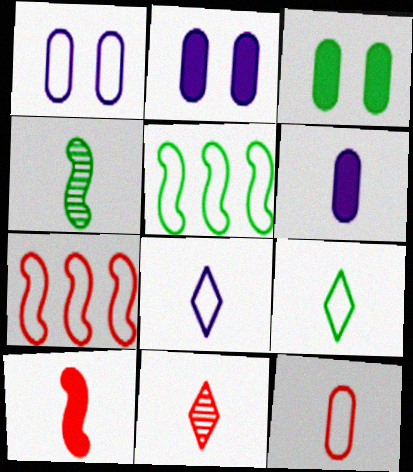[[1, 7, 9], 
[2, 5, 11], 
[10, 11, 12]]